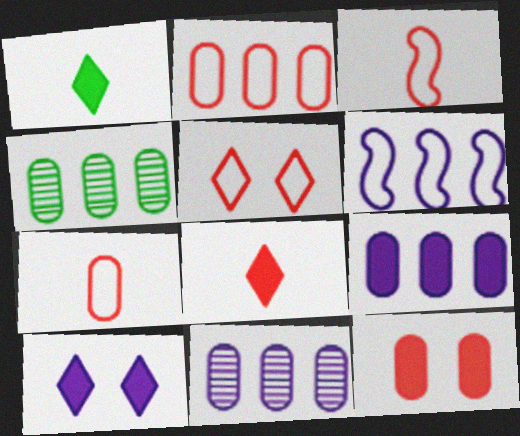[[2, 3, 5], 
[2, 4, 9], 
[3, 4, 10]]